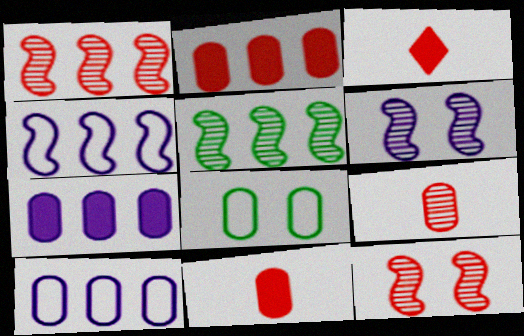[[7, 8, 9]]